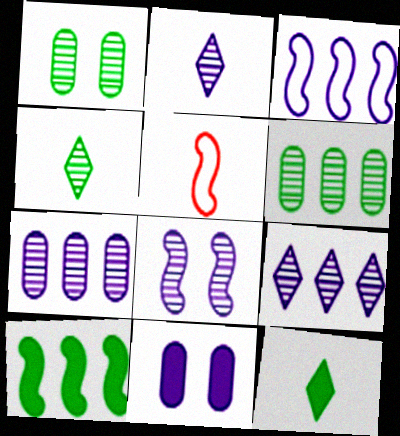[[2, 3, 11], 
[2, 7, 8], 
[5, 8, 10]]